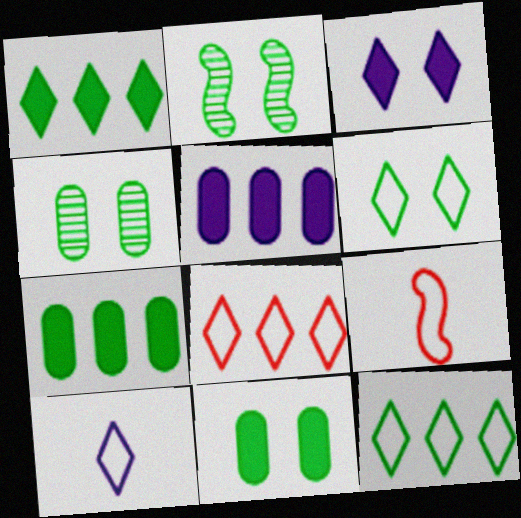[[2, 6, 11], 
[6, 8, 10]]